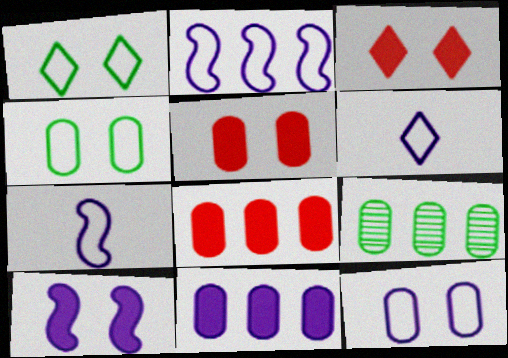[[2, 6, 12], 
[3, 7, 9]]